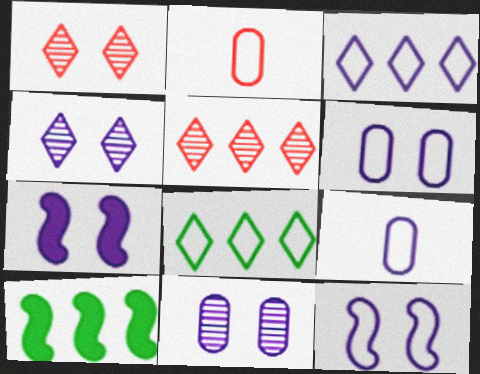[[1, 9, 10], 
[2, 4, 10], 
[2, 8, 12], 
[3, 9, 12], 
[4, 6, 7]]